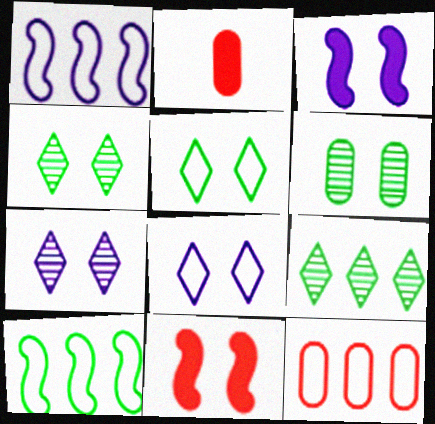[[1, 2, 4], 
[2, 7, 10], 
[6, 8, 11]]